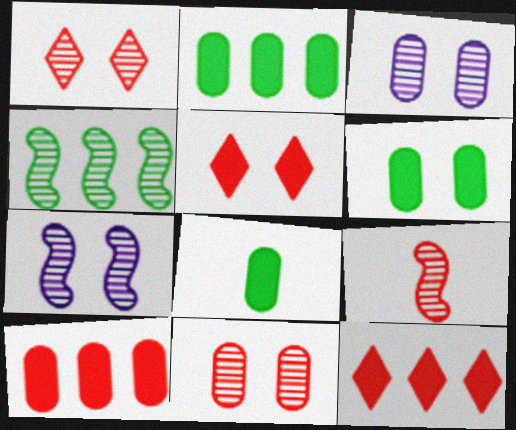[[2, 6, 8], 
[4, 7, 9]]